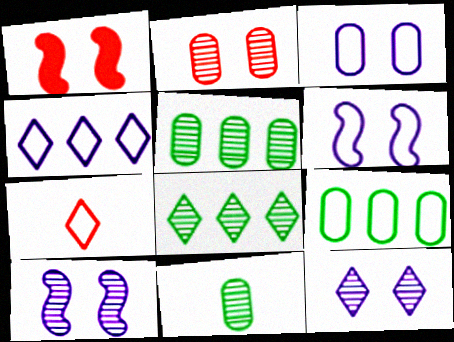[[1, 4, 11], 
[6, 7, 9]]